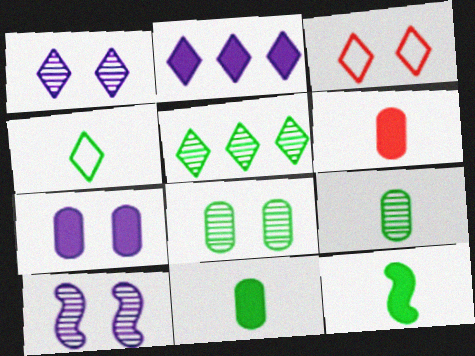[[4, 9, 12]]